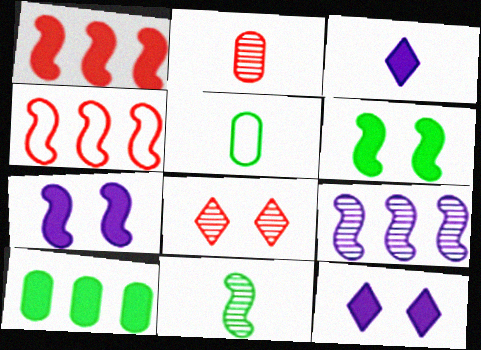[[4, 7, 11]]